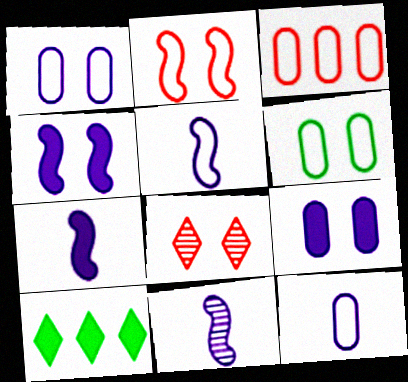[[3, 6, 12], 
[4, 6, 8], 
[5, 7, 11]]